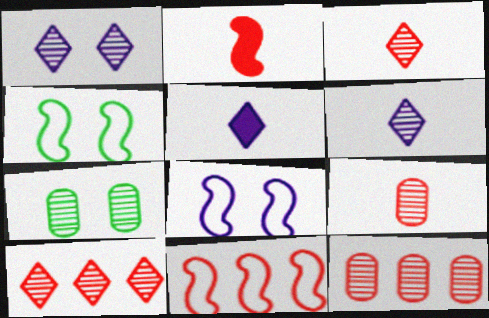[[4, 5, 12], 
[5, 7, 11]]